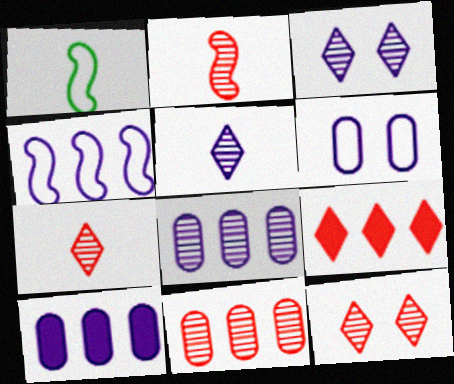[[1, 10, 12], 
[2, 11, 12]]